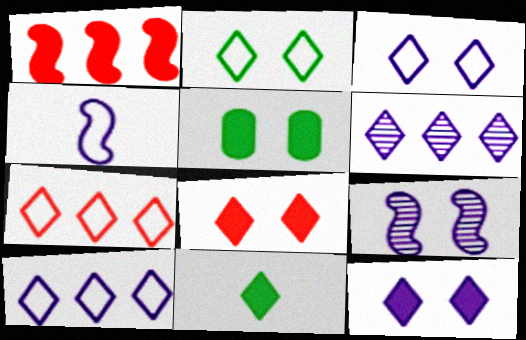[]